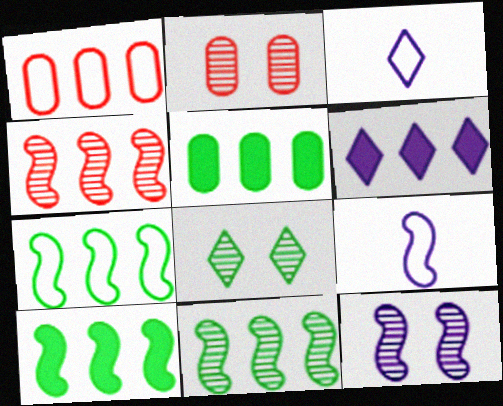[[1, 6, 11], 
[2, 3, 10], 
[2, 8, 12], 
[7, 10, 11]]